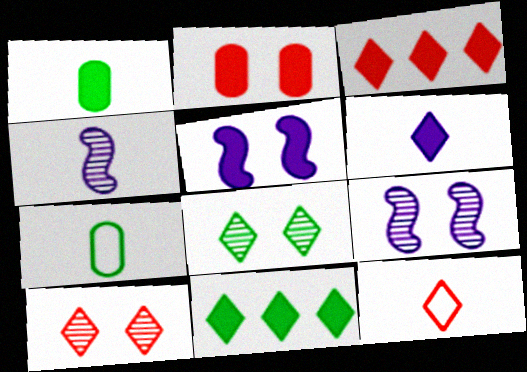[[1, 3, 5], 
[1, 4, 12], 
[3, 7, 9], 
[3, 10, 12]]